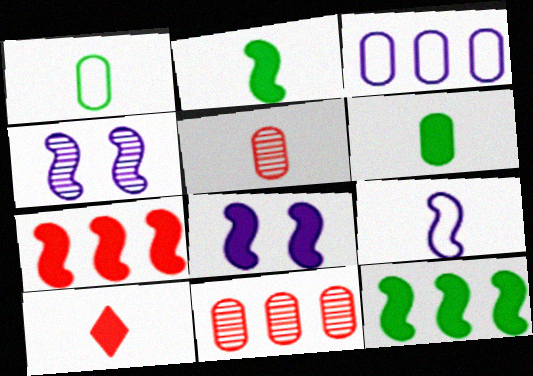[[2, 7, 8]]